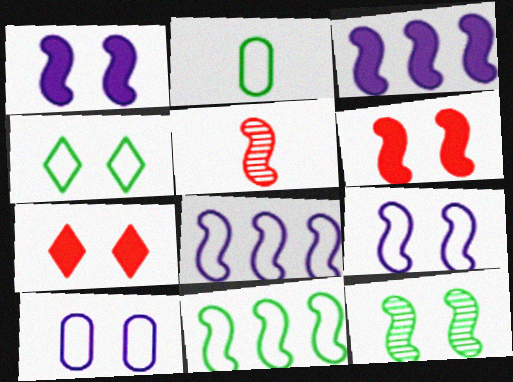[[1, 5, 11], 
[2, 4, 11], 
[6, 9, 12], 
[7, 10, 12]]